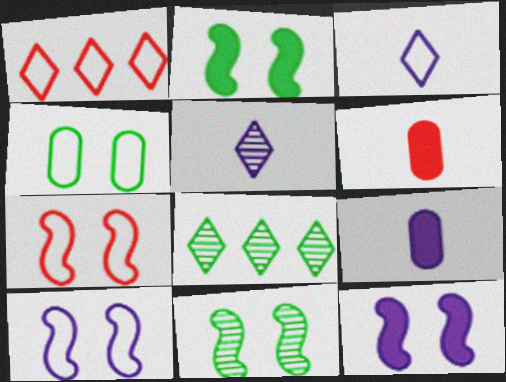[[1, 9, 11], 
[6, 8, 10], 
[7, 8, 9], 
[7, 11, 12]]